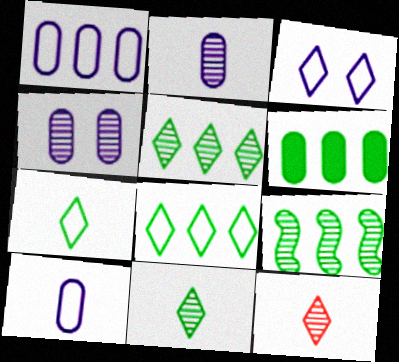[[4, 9, 12], 
[6, 8, 9]]